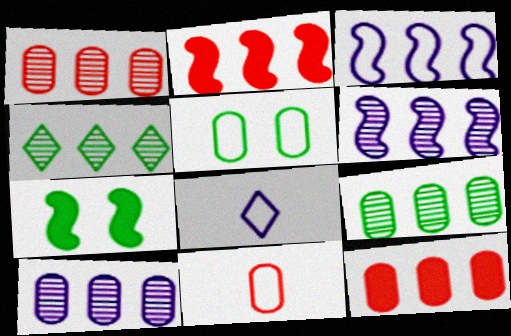[[1, 4, 6], 
[1, 7, 8], 
[1, 9, 10], 
[3, 4, 12]]